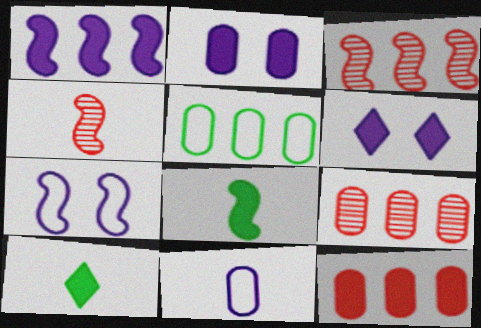[[3, 7, 8], 
[4, 5, 6], 
[4, 10, 11], 
[6, 8, 12], 
[7, 9, 10]]